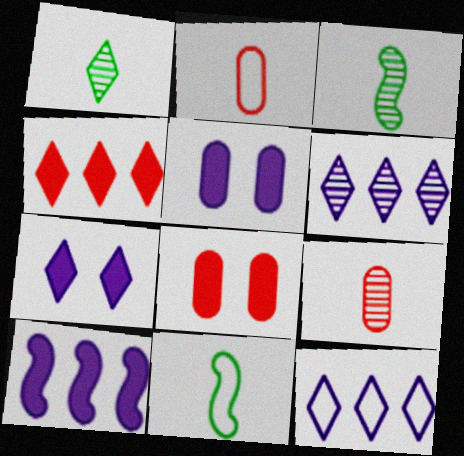[[3, 8, 12], 
[6, 8, 11]]